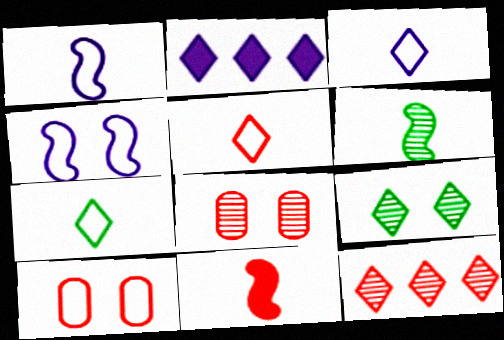[[1, 6, 11], 
[2, 5, 9], 
[2, 6, 10], 
[3, 5, 7], 
[10, 11, 12]]